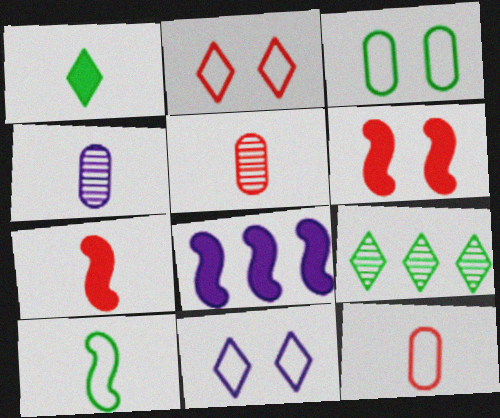[[4, 8, 11]]